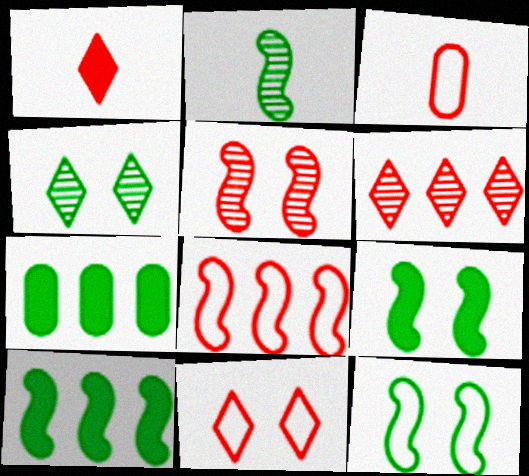[[1, 6, 11], 
[2, 10, 12], 
[3, 8, 11]]